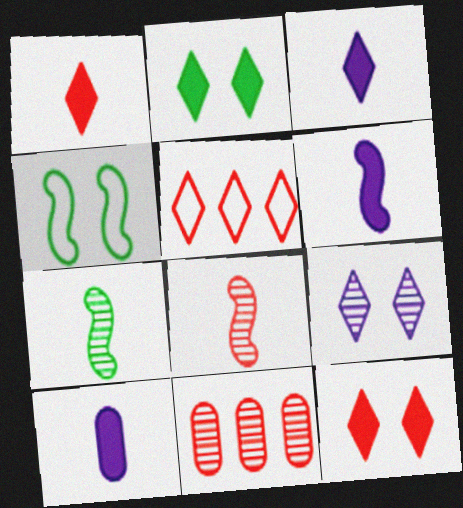[[3, 4, 11], 
[3, 6, 10], 
[7, 9, 11]]